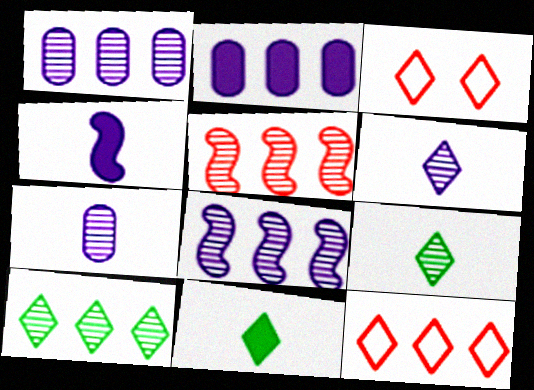[[1, 5, 10]]